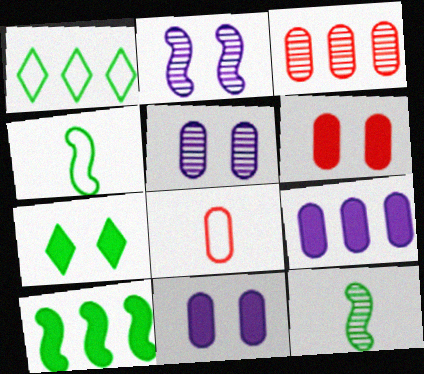[[3, 6, 8]]